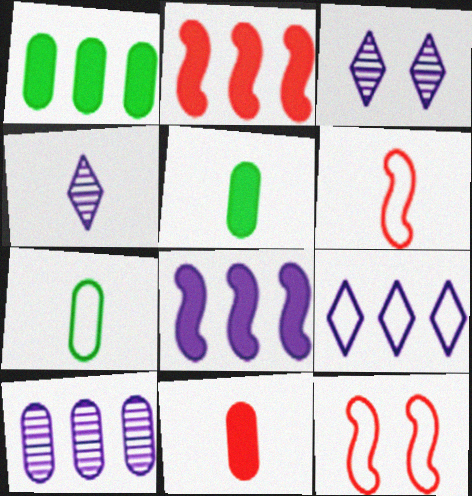[[1, 3, 6], 
[1, 4, 12], 
[2, 3, 7], 
[4, 5, 6], 
[7, 9, 12], 
[8, 9, 10]]